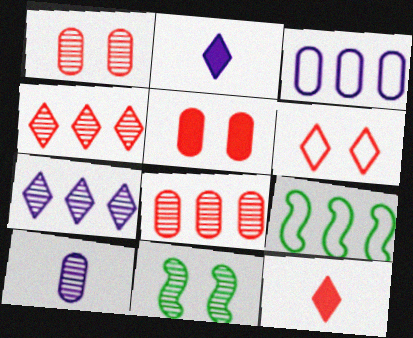[[1, 2, 9], 
[3, 11, 12], 
[4, 6, 12], 
[4, 10, 11]]